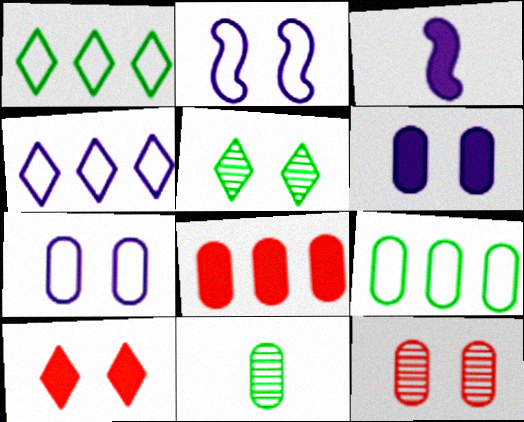[[1, 3, 12], 
[7, 8, 11]]